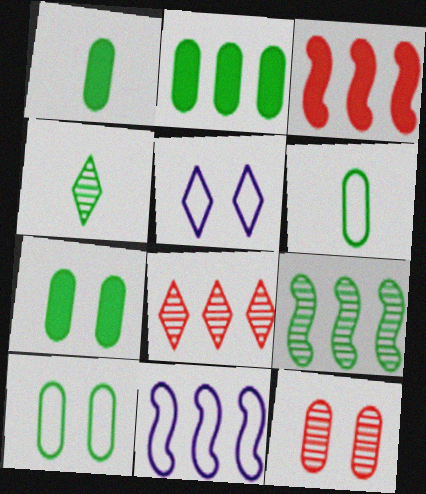[[1, 2, 7], 
[2, 8, 11], 
[3, 9, 11]]